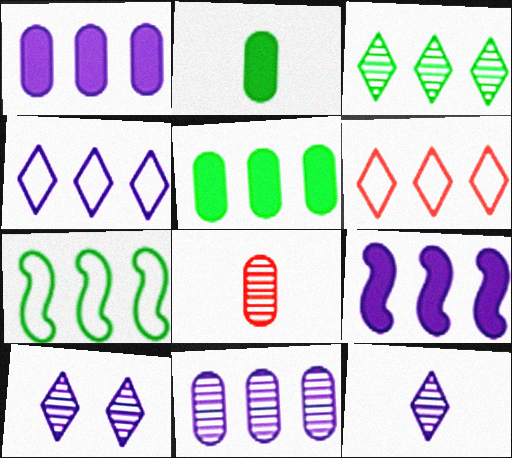[[3, 5, 7], 
[4, 9, 11]]